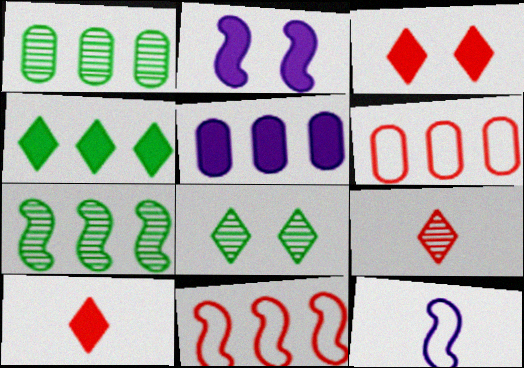[[1, 3, 12], 
[1, 5, 6]]